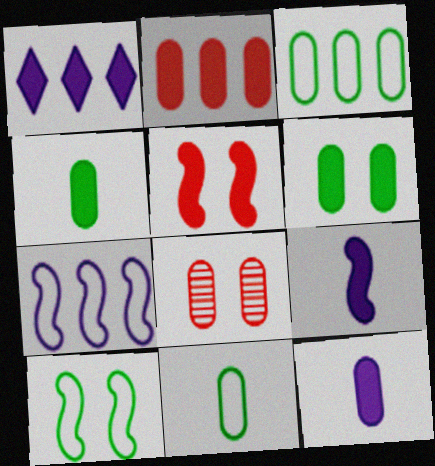[[1, 4, 5], 
[2, 6, 12], 
[3, 8, 12]]